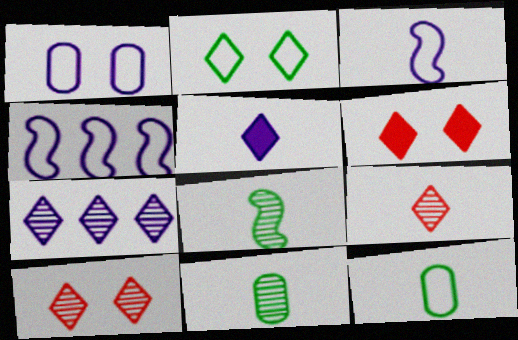[[4, 6, 11]]